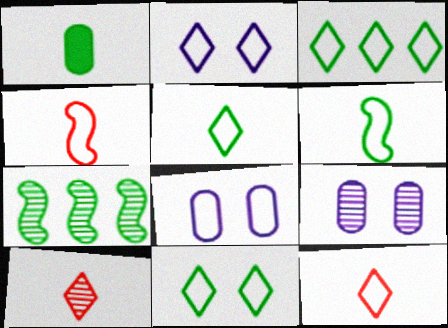[[1, 7, 11], 
[2, 3, 12], 
[3, 4, 8], 
[3, 5, 11], 
[7, 9, 10]]